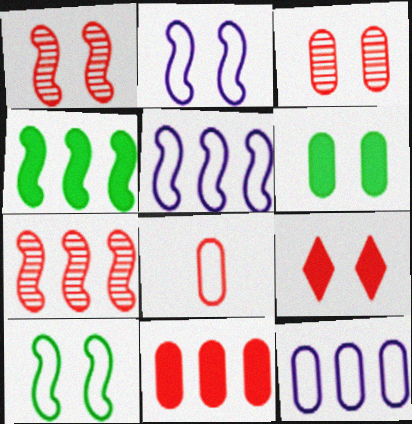[[3, 8, 11], 
[4, 5, 7], 
[7, 8, 9]]